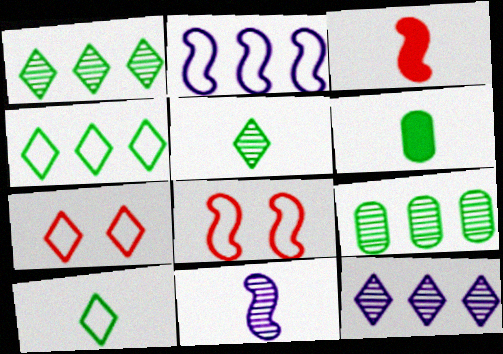[[6, 8, 12]]